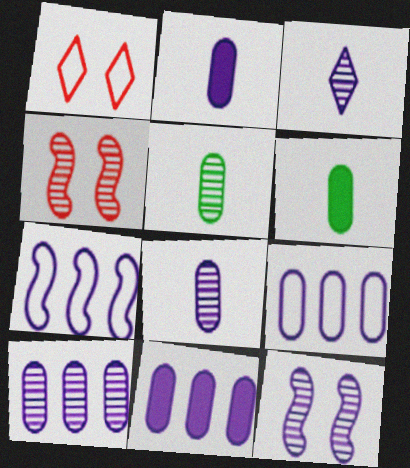[[3, 10, 12], 
[9, 10, 11]]